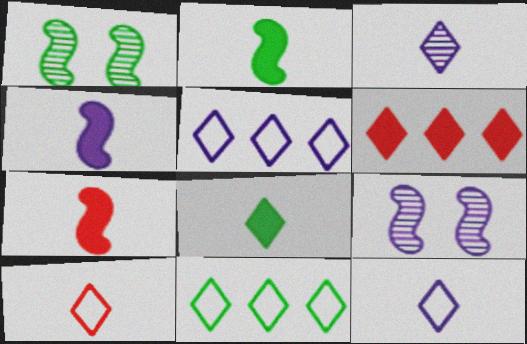[[2, 4, 7], 
[3, 8, 10]]